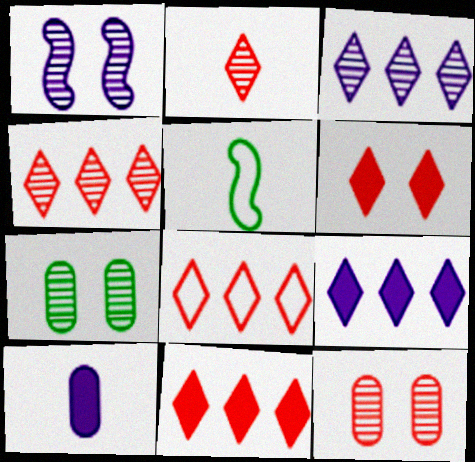[[2, 5, 10], 
[2, 6, 8], 
[4, 8, 11], 
[5, 9, 12]]